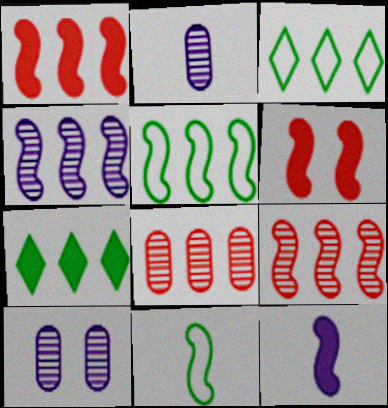[[1, 4, 5], 
[2, 3, 6], 
[4, 6, 11]]